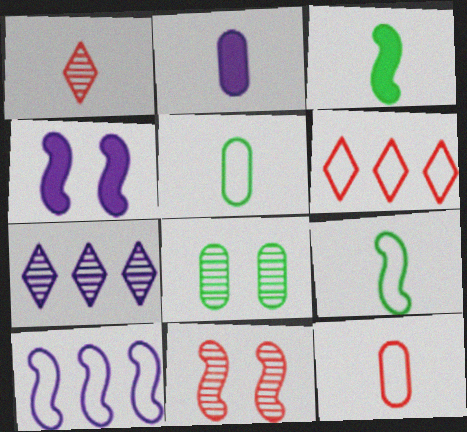[[1, 2, 9], 
[3, 10, 11]]